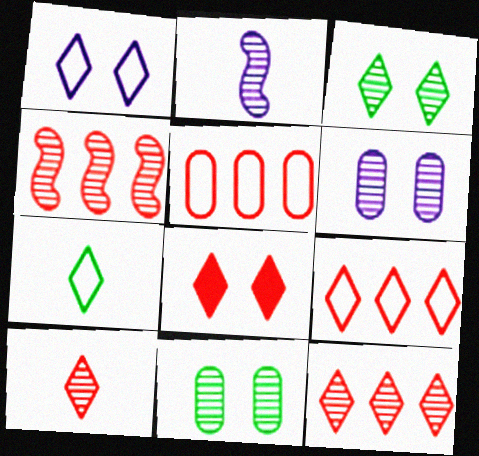[[1, 3, 8], 
[1, 7, 9], 
[2, 11, 12], 
[8, 9, 10]]